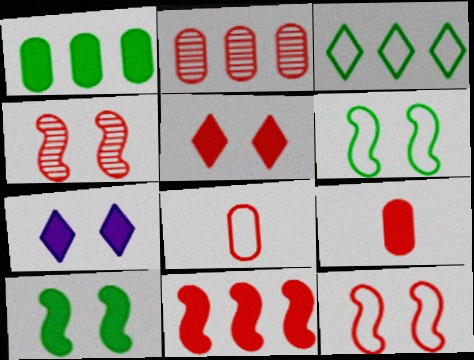[[5, 9, 11]]